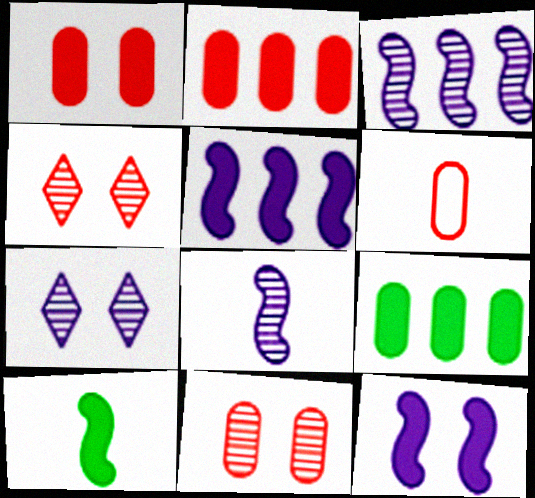[[2, 6, 11]]